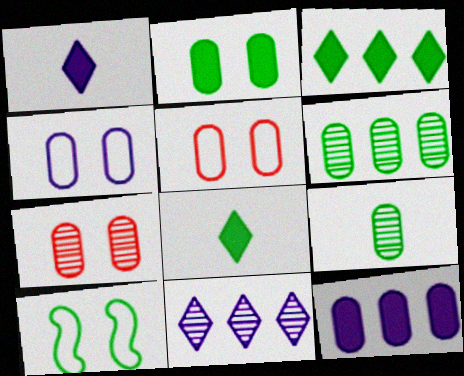[[2, 4, 7], 
[3, 9, 10], 
[5, 9, 12], 
[6, 8, 10]]